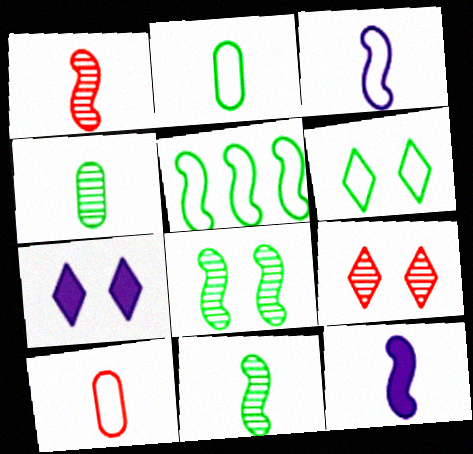[[2, 5, 6], 
[6, 7, 9]]